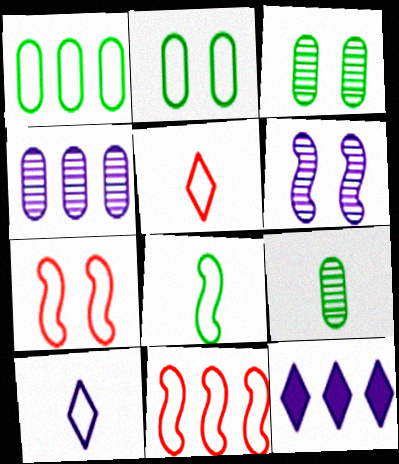[[1, 7, 10], 
[2, 10, 11], 
[7, 9, 12]]